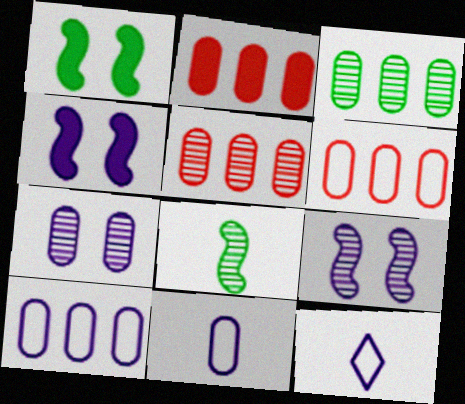[[1, 5, 12], 
[2, 3, 10], 
[2, 5, 6]]